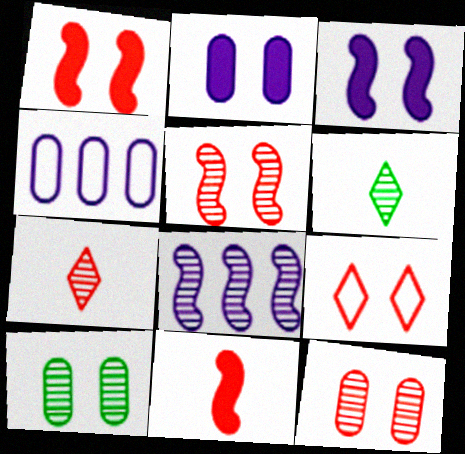[[1, 4, 6], 
[1, 9, 12], 
[3, 9, 10], 
[6, 8, 12], 
[7, 8, 10]]